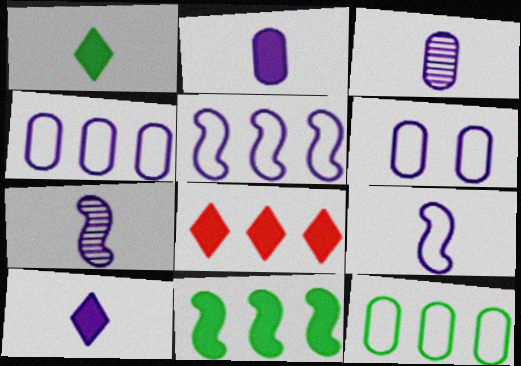[[3, 9, 10]]